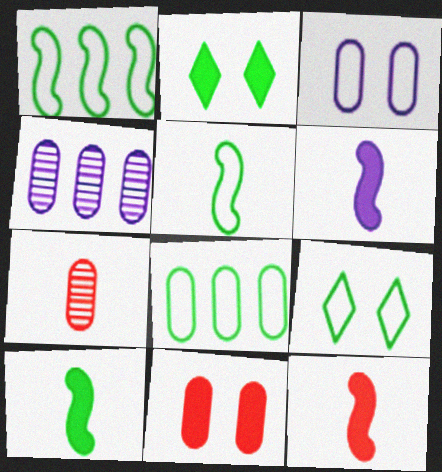[[4, 9, 12], 
[5, 8, 9], 
[6, 10, 12]]